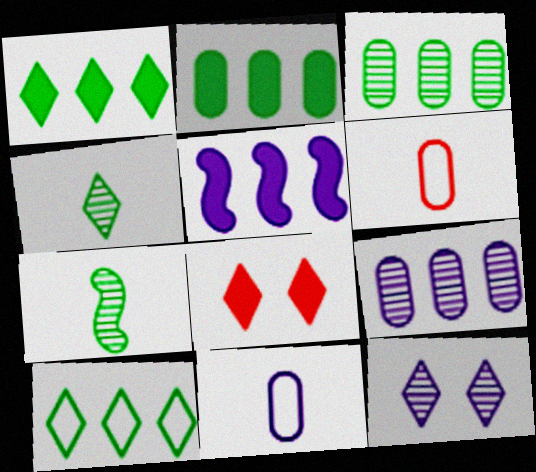[[5, 11, 12]]